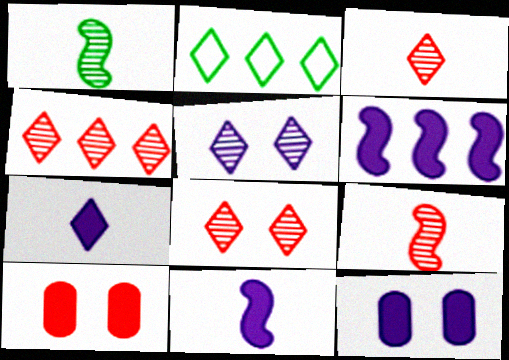[[2, 7, 8], 
[2, 9, 12], 
[3, 4, 8], 
[6, 7, 12]]